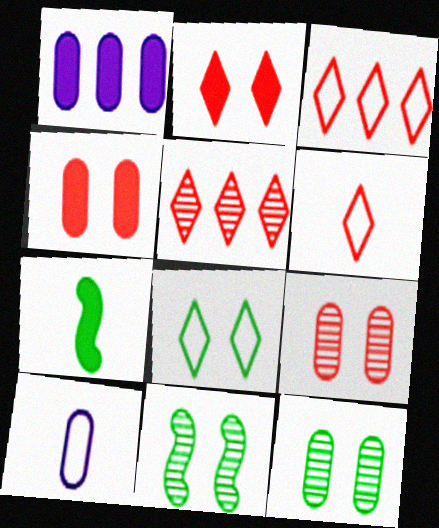[[1, 2, 7], 
[1, 6, 11], 
[2, 5, 6]]